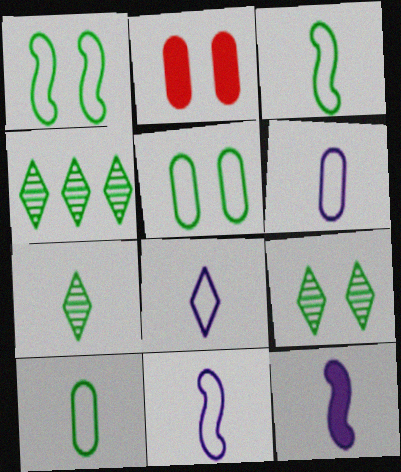[[2, 4, 11], 
[4, 7, 9], 
[6, 8, 11]]